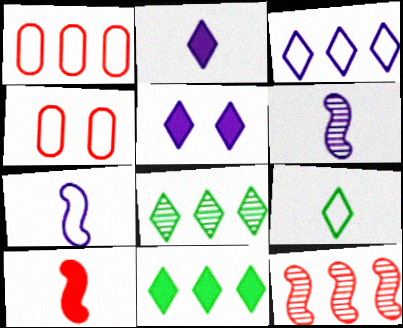[[4, 6, 11]]